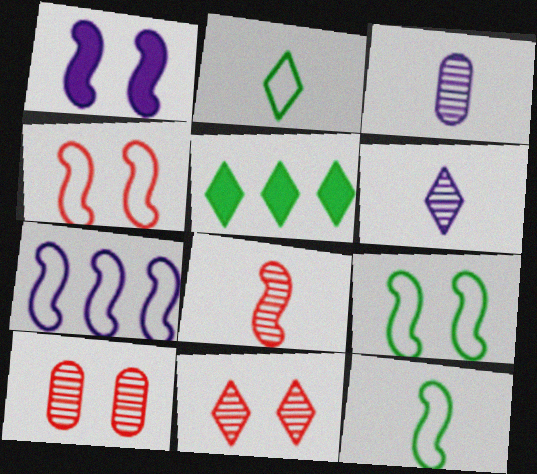[[3, 4, 5], 
[4, 7, 12]]